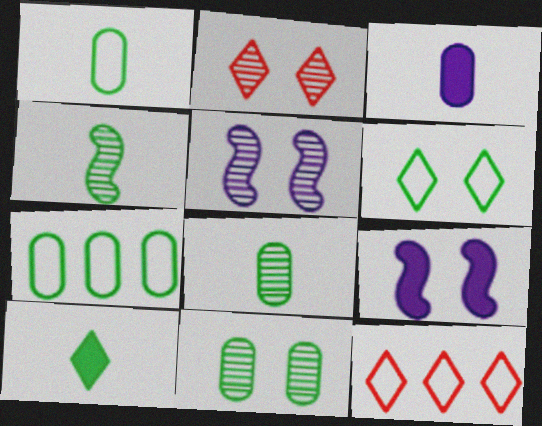[[1, 4, 10], 
[2, 5, 11], 
[8, 9, 12]]